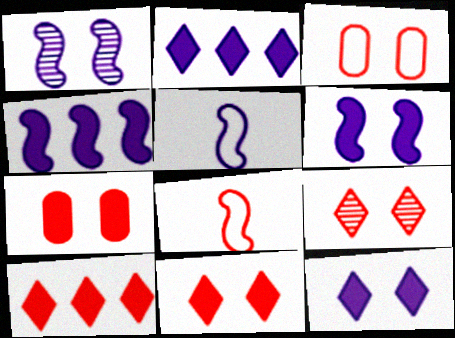[[1, 4, 5]]